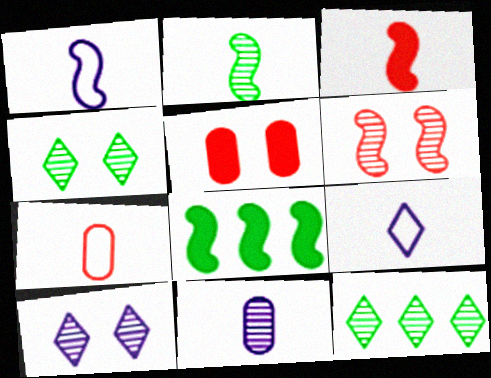[[1, 2, 3], 
[1, 5, 12], 
[1, 6, 8], 
[6, 11, 12], 
[7, 8, 10]]